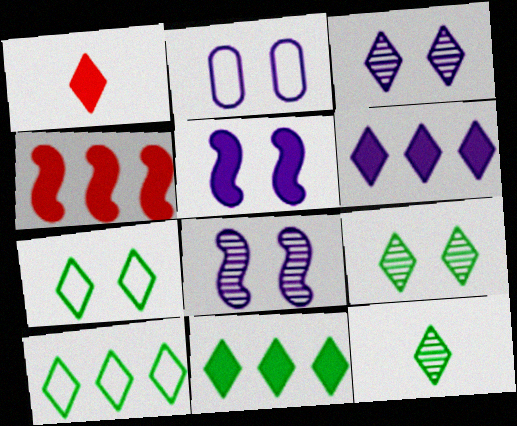[[1, 3, 10], 
[2, 3, 5], 
[2, 4, 12], 
[7, 11, 12]]